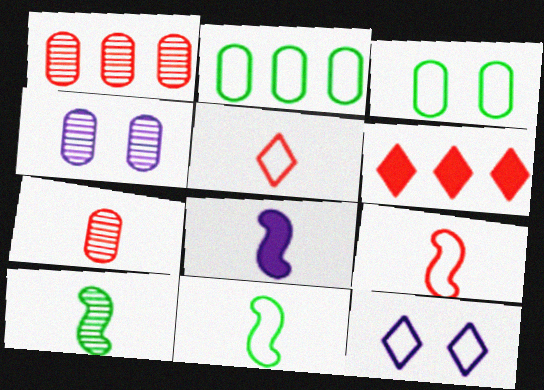[[2, 9, 12], 
[4, 6, 11], 
[8, 9, 10]]